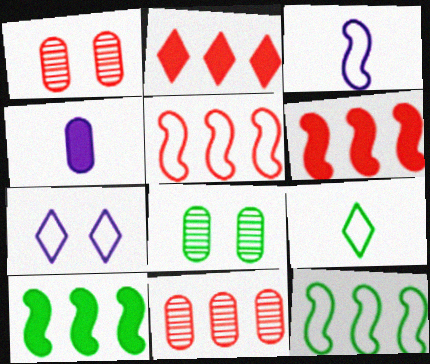[[2, 3, 8], 
[2, 5, 11], 
[8, 9, 10]]